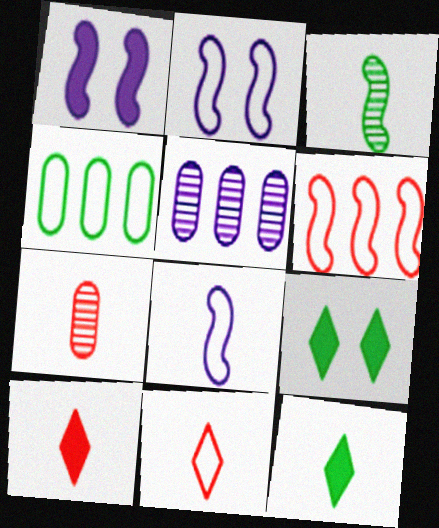[[1, 3, 6], 
[2, 4, 11], 
[3, 4, 9], 
[7, 8, 12]]